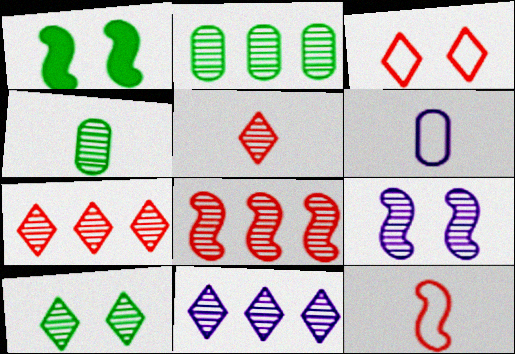[[1, 6, 7], 
[2, 5, 9], 
[2, 8, 11], 
[4, 7, 9], 
[5, 10, 11]]